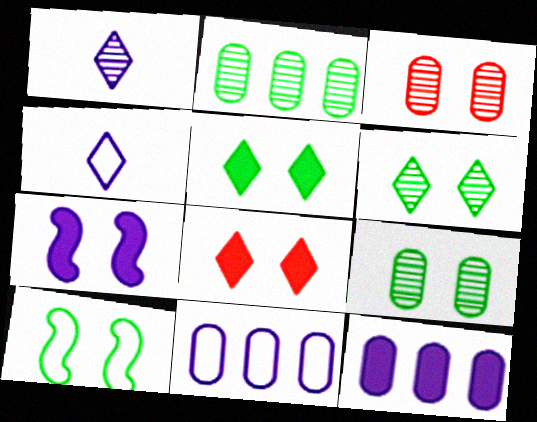[[1, 7, 11], 
[5, 9, 10]]